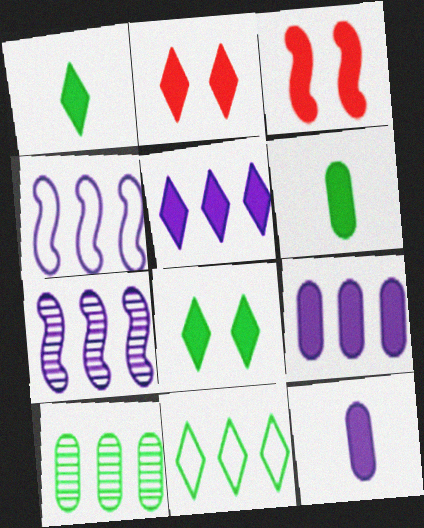[[1, 2, 5], 
[1, 3, 9], 
[3, 5, 6]]